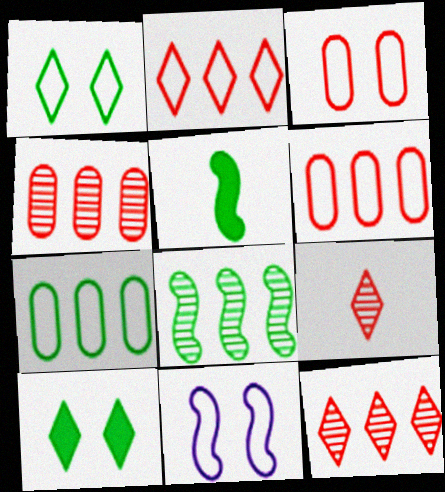[[1, 3, 11]]